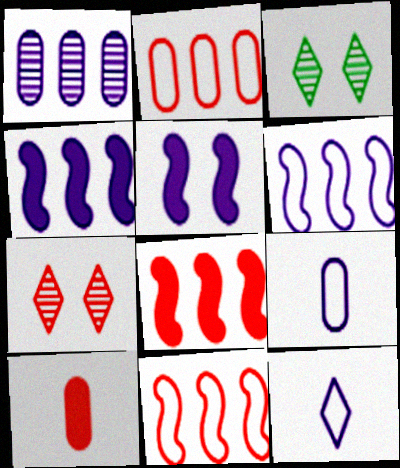[[1, 5, 12], 
[3, 6, 10], 
[3, 8, 9], 
[7, 10, 11]]